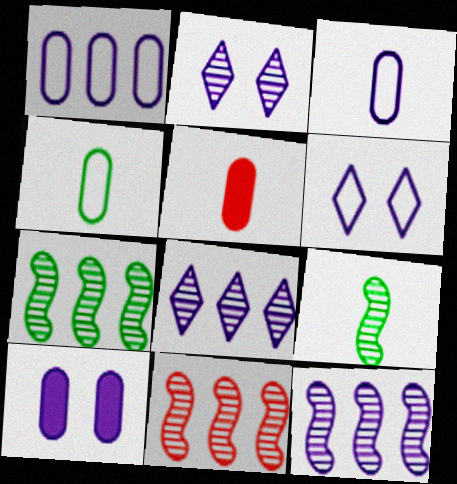[[5, 6, 7], 
[7, 11, 12]]